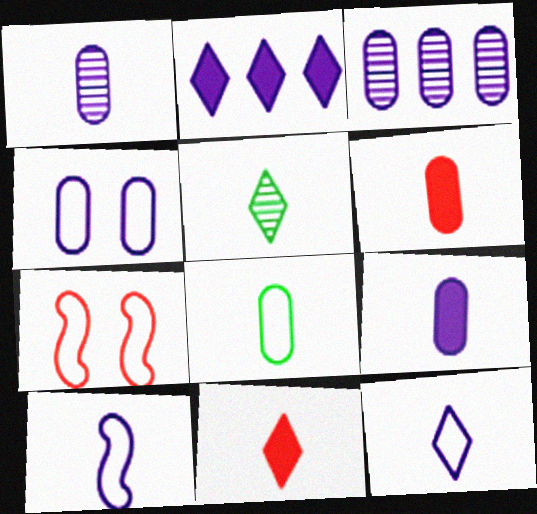[[1, 6, 8], 
[3, 4, 9], 
[5, 6, 10], 
[5, 11, 12]]